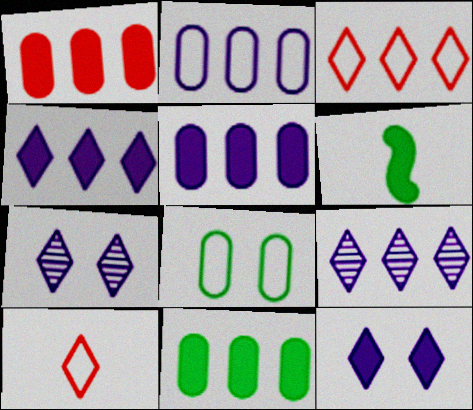[[1, 5, 11], 
[1, 6, 12]]